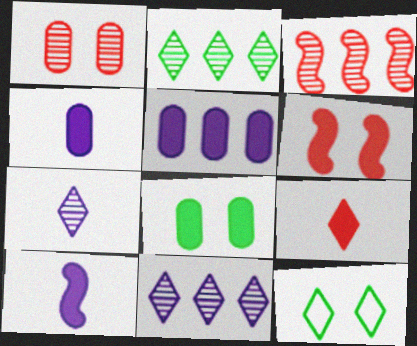[[3, 4, 12], 
[9, 11, 12]]